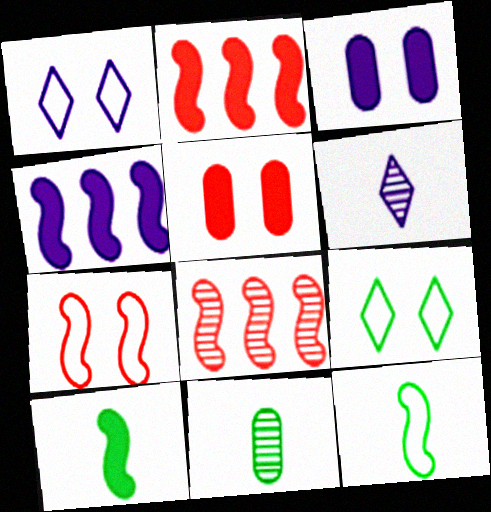[[1, 2, 11]]